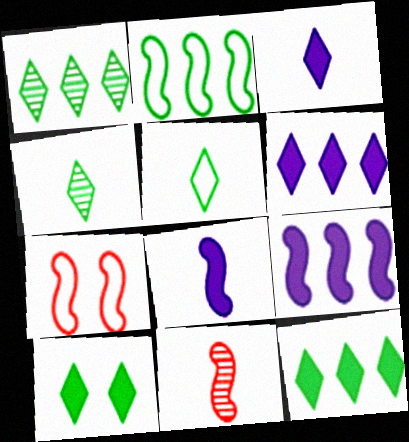[[1, 5, 10]]